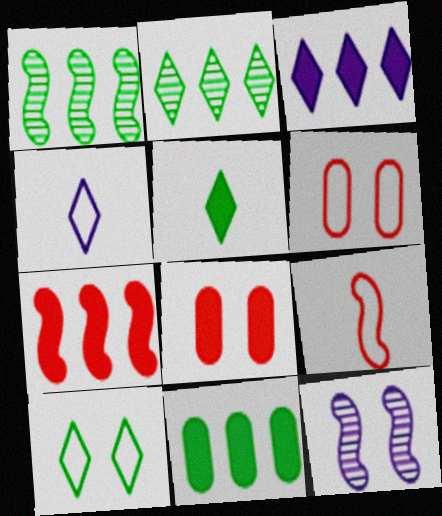[[1, 4, 8], 
[2, 5, 10], 
[3, 7, 11], 
[8, 10, 12]]